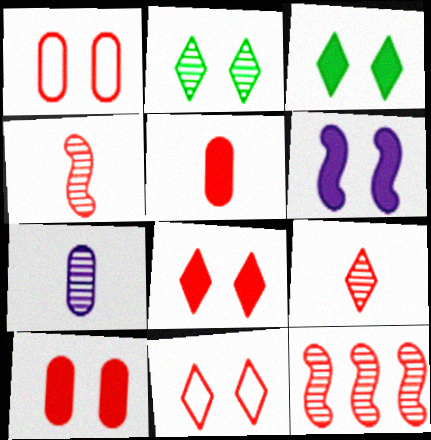[[1, 2, 6], 
[2, 7, 12], 
[3, 6, 10], 
[5, 11, 12]]